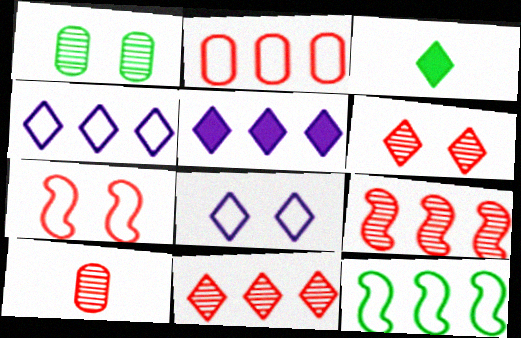[[1, 3, 12], 
[2, 4, 12], 
[3, 4, 6], 
[3, 8, 11], 
[6, 9, 10]]